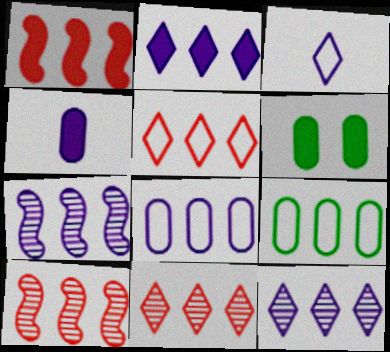[[1, 9, 12], 
[2, 7, 8], 
[2, 9, 10], 
[3, 6, 10]]